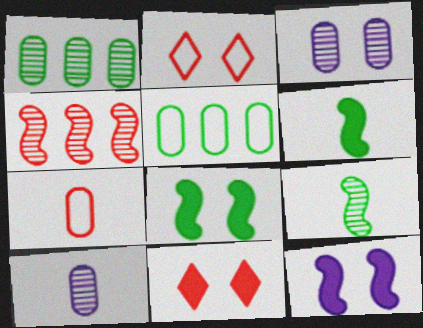[[2, 3, 8], 
[4, 7, 11]]